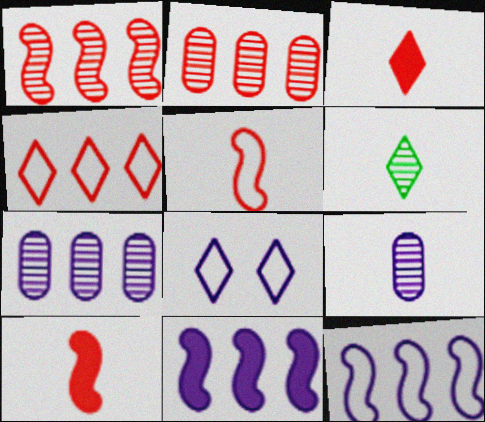[[8, 9, 11]]